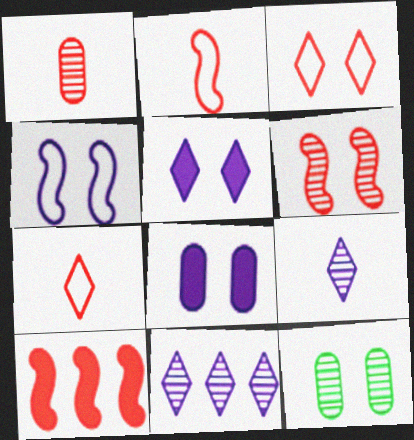[[1, 3, 10], 
[2, 6, 10]]